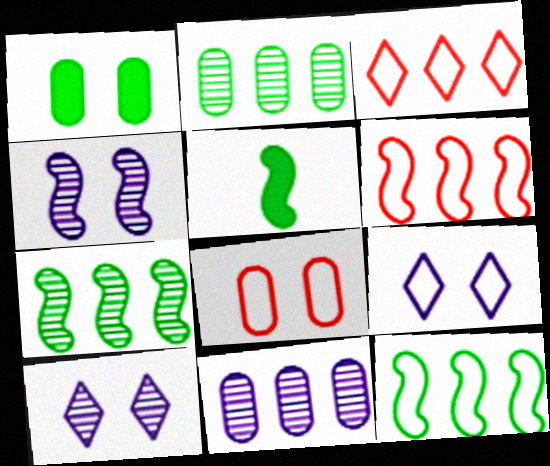[[4, 5, 6]]